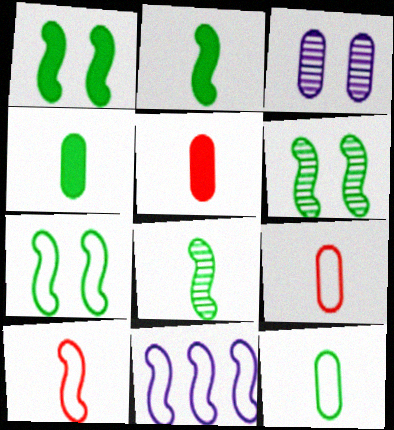[[1, 6, 7], 
[7, 10, 11]]